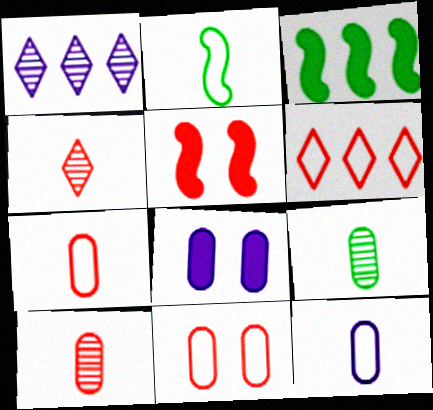[[5, 6, 10]]